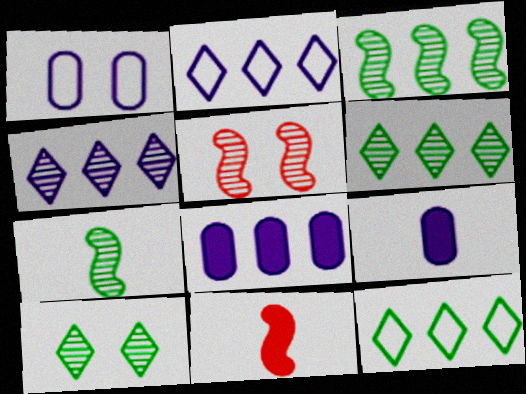[[1, 6, 11], 
[5, 9, 12]]